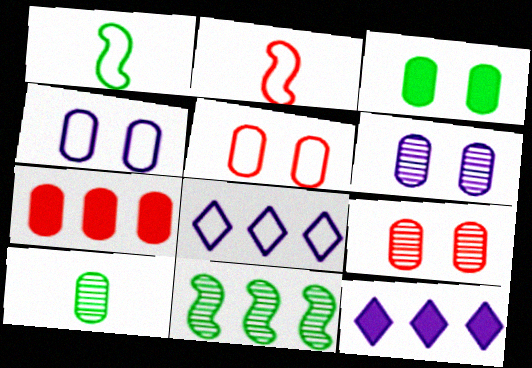[[1, 5, 8], 
[1, 9, 12], 
[3, 4, 9], 
[3, 5, 6], 
[4, 7, 10], 
[7, 8, 11]]